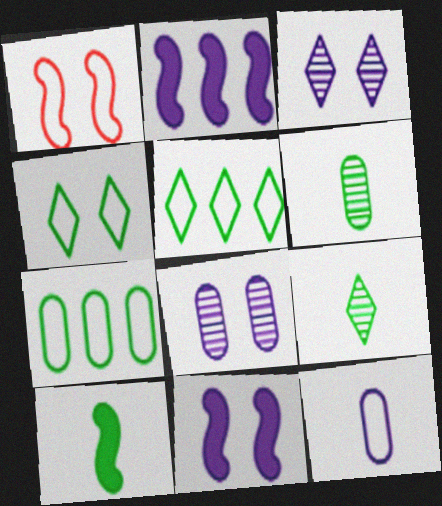[[1, 5, 12], 
[2, 3, 12]]